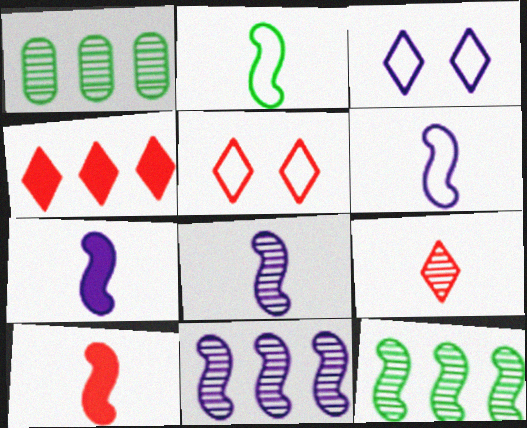[[1, 3, 10], 
[1, 5, 7], 
[2, 8, 10], 
[4, 5, 9], 
[6, 7, 8]]